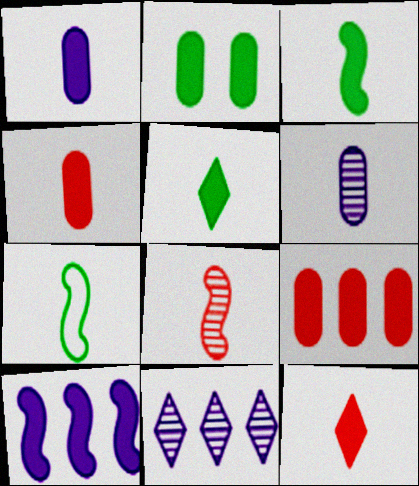[[1, 2, 9], 
[1, 3, 12], 
[2, 10, 12], 
[6, 7, 12]]